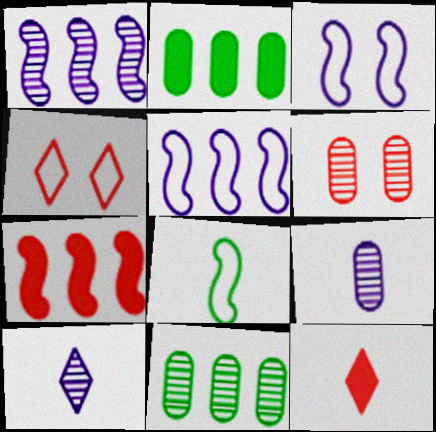[[3, 11, 12], 
[6, 9, 11], 
[8, 9, 12]]